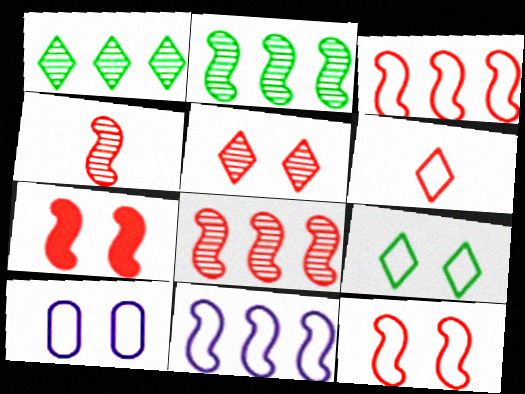[[3, 4, 7], 
[9, 10, 12]]